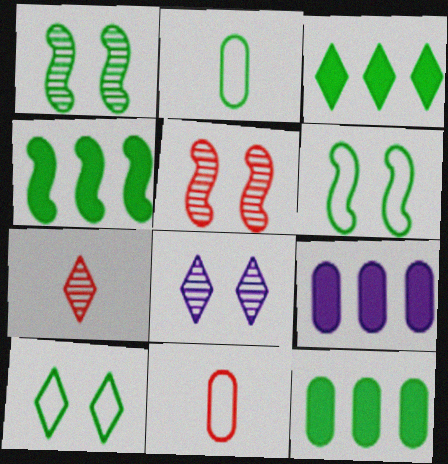[[1, 2, 3], 
[3, 4, 12], 
[4, 8, 11], 
[6, 7, 9]]